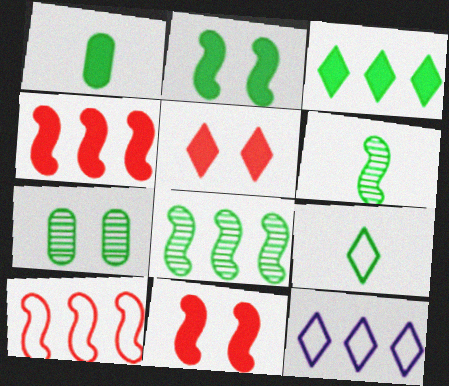[[1, 2, 3], 
[1, 6, 9]]